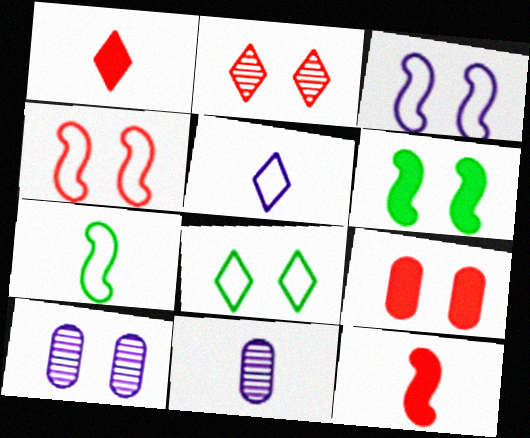[[1, 7, 11], 
[2, 4, 9]]